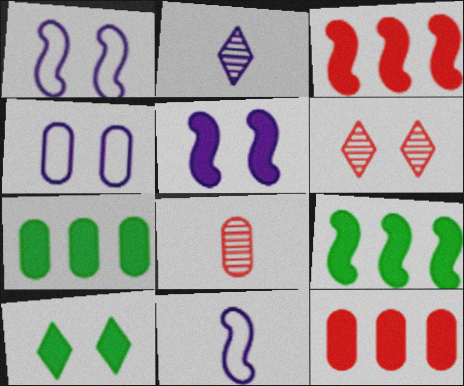[[4, 7, 8], 
[6, 7, 11]]